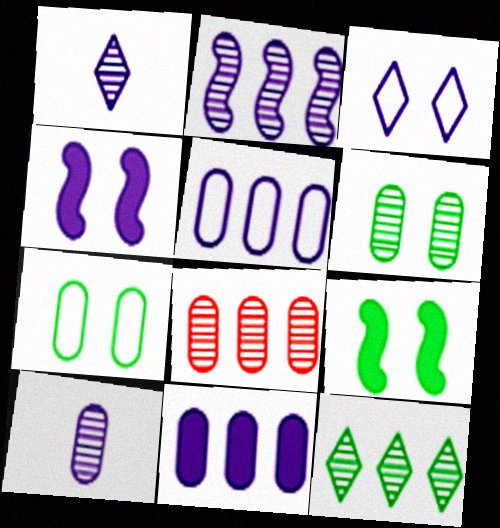[[1, 4, 5], 
[2, 8, 12], 
[6, 8, 10]]